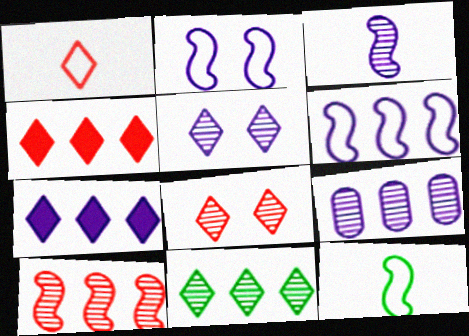[[1, 4, 8], 
[3, 5, 9], 
[6, 7, 9], 
[9, 10, 11]]